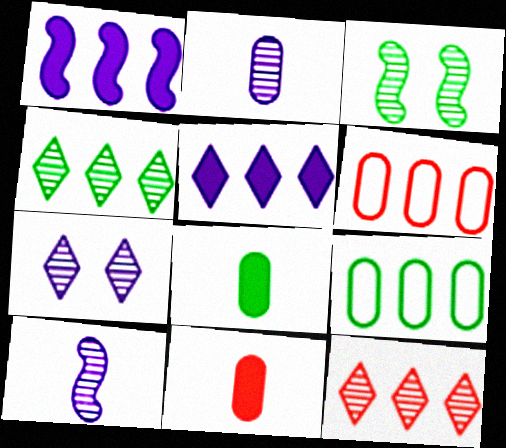[[1, 4, 6], 
[1, 9, 12], 
[2, 3, 12]]